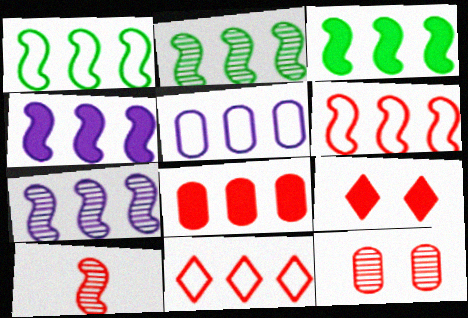[[1, 2, 3], 
[1, 5, 11], 
[2, 4, 6], 
[3, 6, 7]]